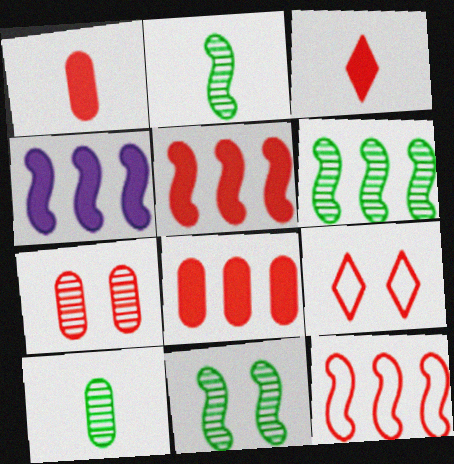[[2, 6, 11], 
[3, 7, 12], 
[4, 6, 12], 
[4, 9, 10]]